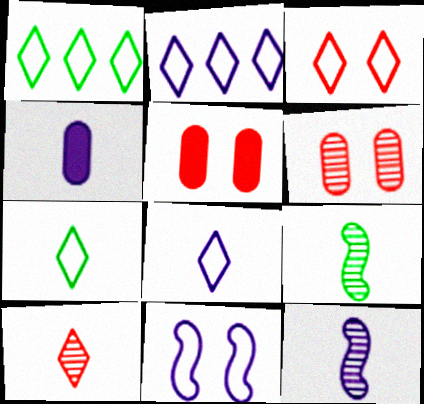[[1, 3, 8], 
[1, 5, 12], 
[2, 3, 7], 
[2, 5, 9], 
[4, 8, 12]]